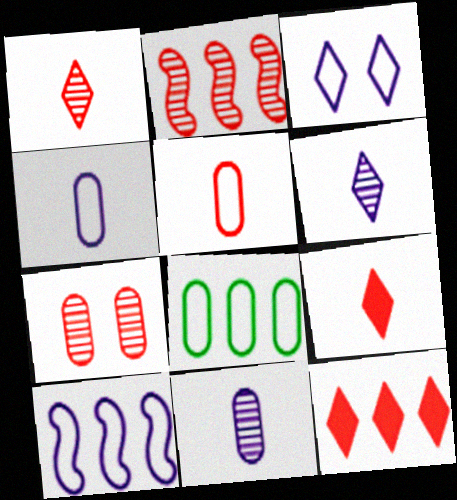[[1, 2, 7], 
[3, 4, 10]]